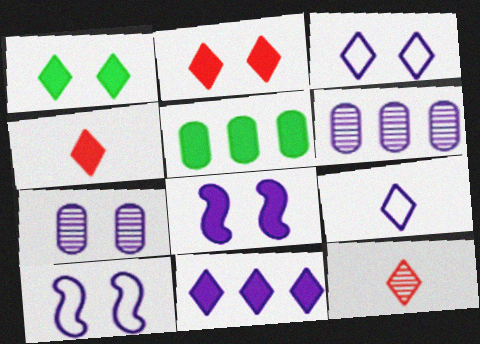[[1, 4, 11], 
[3, 7, 8], 
[4, 5, 8], 
[5, 10, 12], 
[6, 8, 9]]